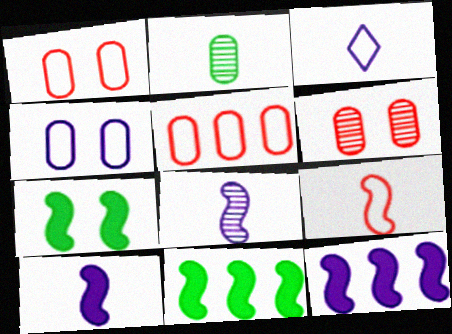[[3, 6, 11]]